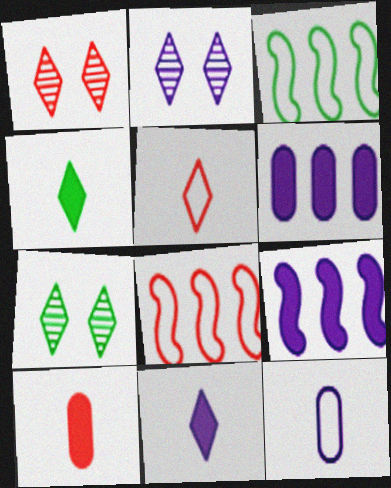[[1, 2, 7], 
[1, 8, 10], 
[2, 3, 10], 
[2, 9, 12]]